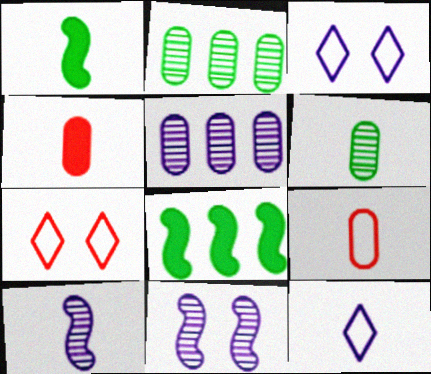[[1, 5, 7]]